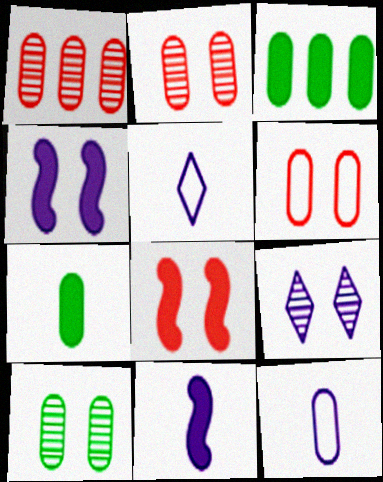[[2, 3, 12]]